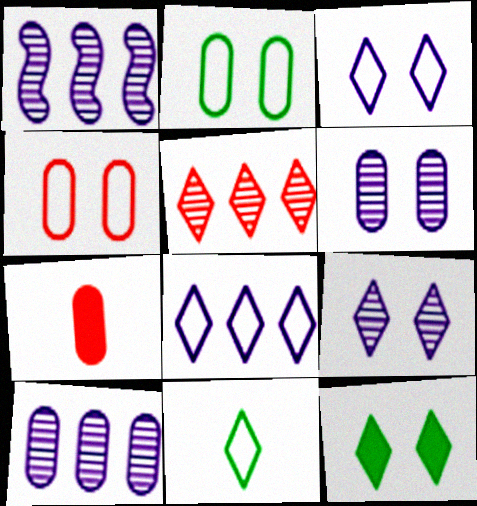[[2, 7, 10]]